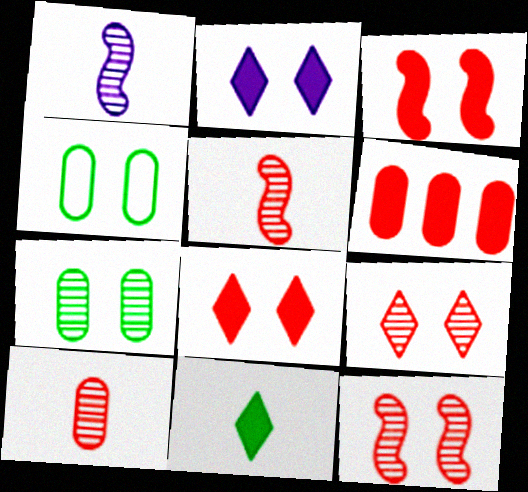[[2, 4, 12]]